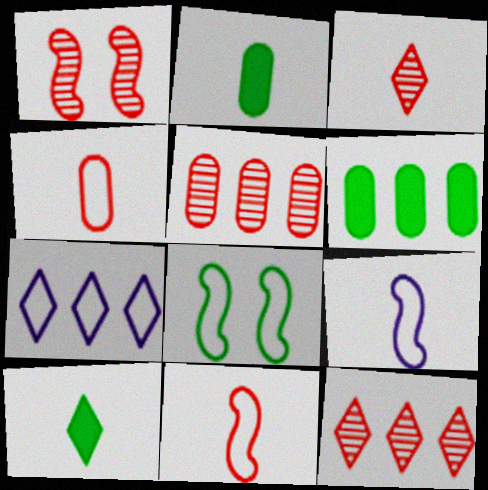[[1, 2, 7], 
[1, 3, 5], 
[2, 3, 9], 
[4, 7, 8]]